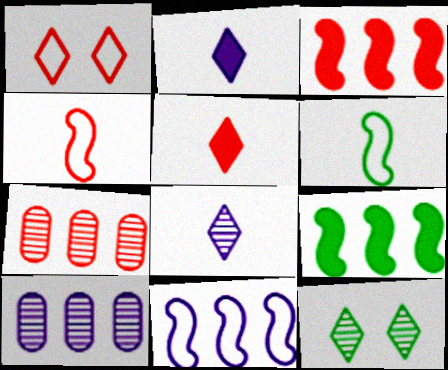[]